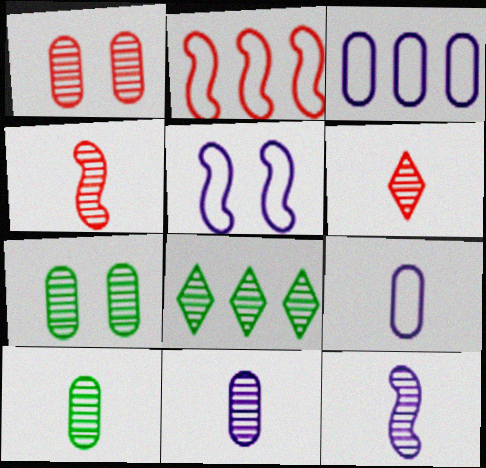[[1, 8, 12], 
[6, 10, 12]]